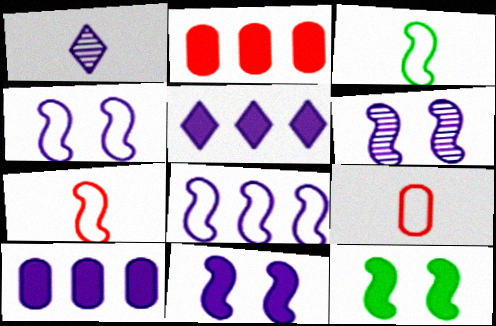[[1, 4, 10], 
[4, 6, 11]]